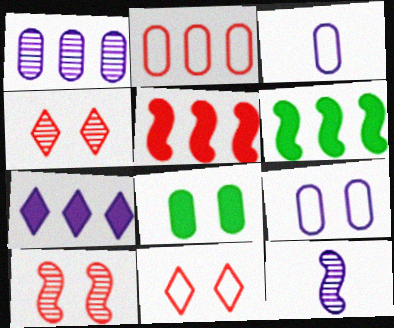[[3, 4, 6], 
[7, 9, 12]]